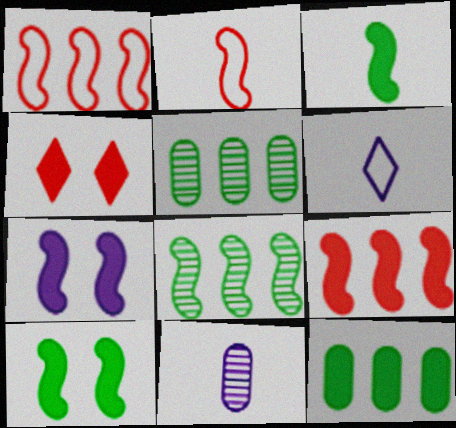[[2, 7, 8], 
[3, 7, 9]]